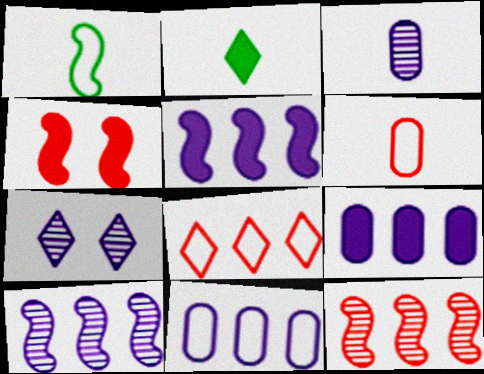[[1, 4, 10], 
[2, 4, 9], 
[2, 7, 8], 
[3, 7, 10]]